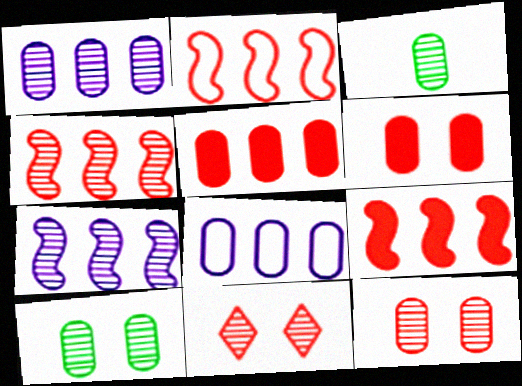[[1, 3, 12], 
[2, 4, 9], 
[3, 6, 8], 
[3, 7, 11]]